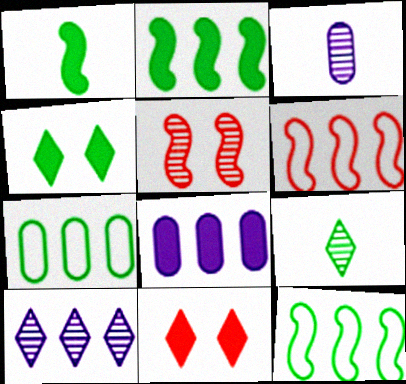[[1, 8, 11], 
[3, 4, 6], 
[3, 11, 12]]